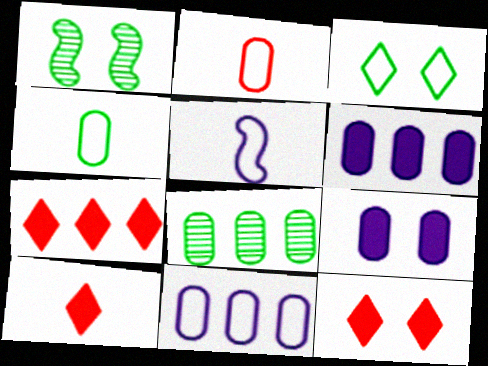[[1, 10, 11], 
[2, 8, 9], 
[5, 8, 12], 
[7, 10, 12]]